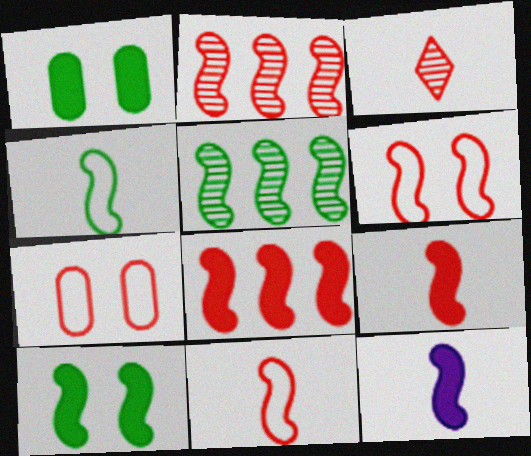[[2, 6, 9], 
[3, 7, 8], 
[4, 5, 10], 
[5, 6, 12], 
[8, 10, 12]]